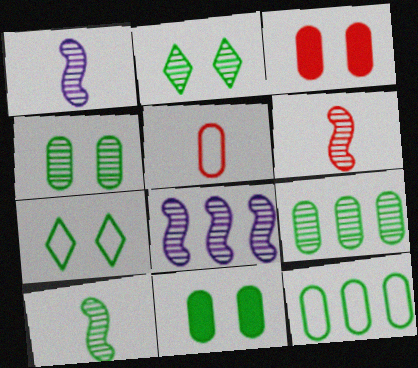[[1, 6, 10], 
[2, 9, 10]]